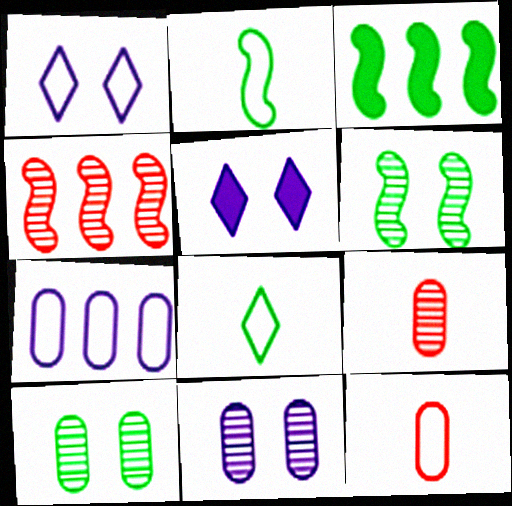[[1, 3, 9], 
[2, 3, 6], 
[3, 8, 10]]